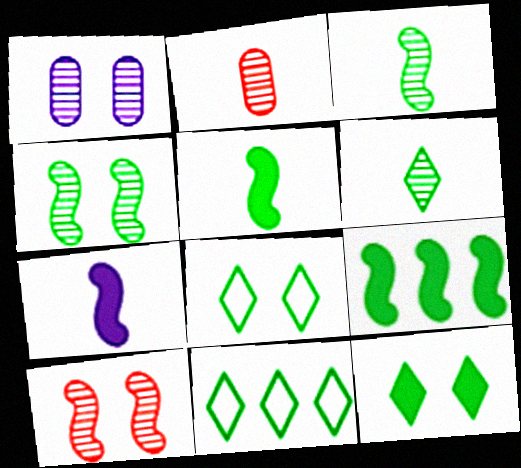[[6, 11, 12]]